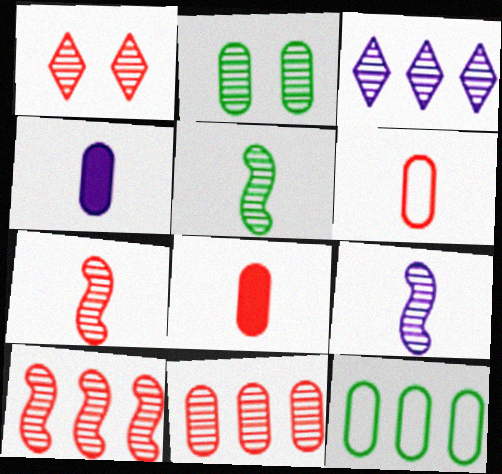[[1, 7, 11], 
[2, 3, 7], 
[5, 7, 9]]